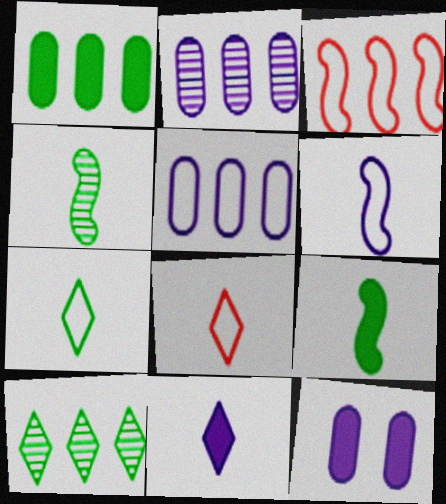[]